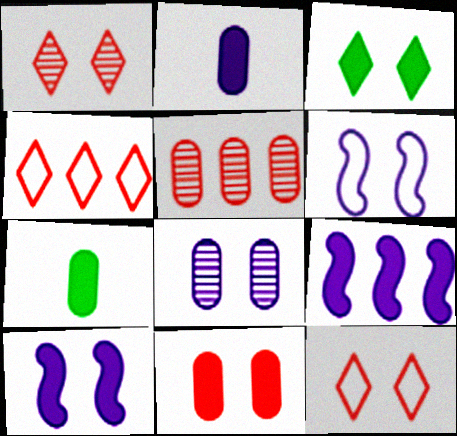[[3, 10, 11]]